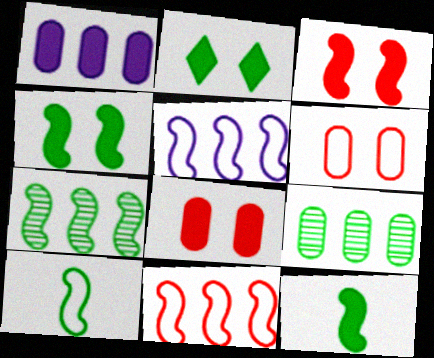[[2, 9, 10], 
[4, 7, 10]]